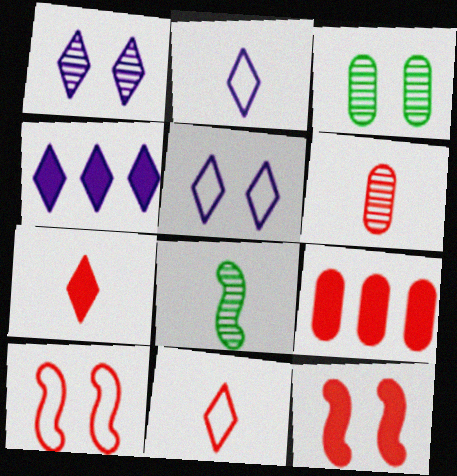[[1, 2, 4], 
[3, 5, 12], 
[5, 8, 9], 
[7, 9, 12]]